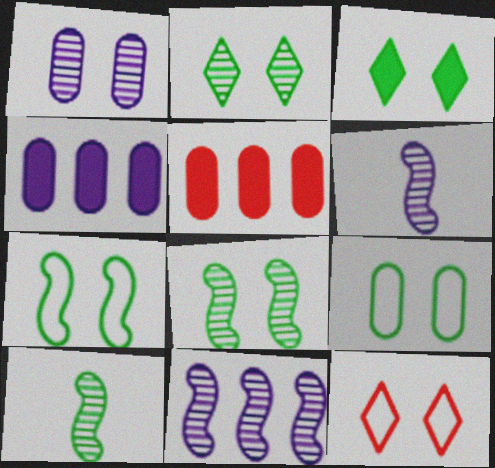[[3, 8, 9], 
[4, 10, 12]]